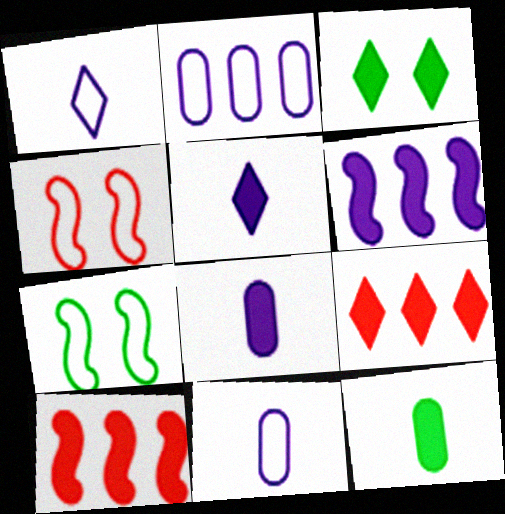[[3, 5, 9], 
[3, 8, 10]]